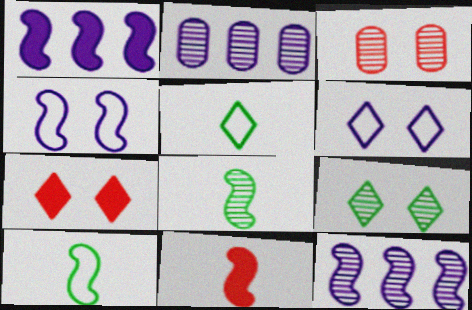[[1, 3, 5], 
[2, 7, 10], 
[6, 7, 9]]